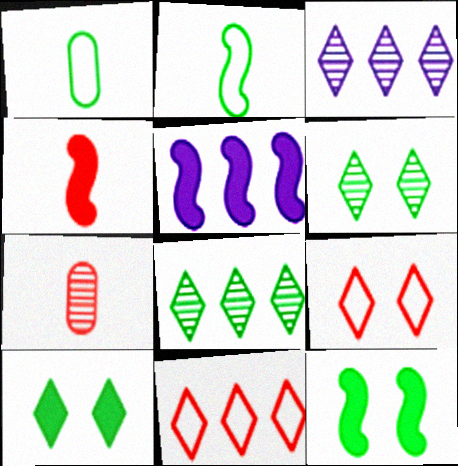[[1, 8, 12], 
[4, 5, 12]]